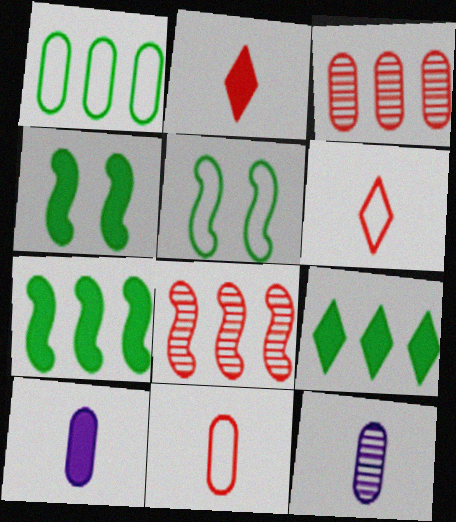[]